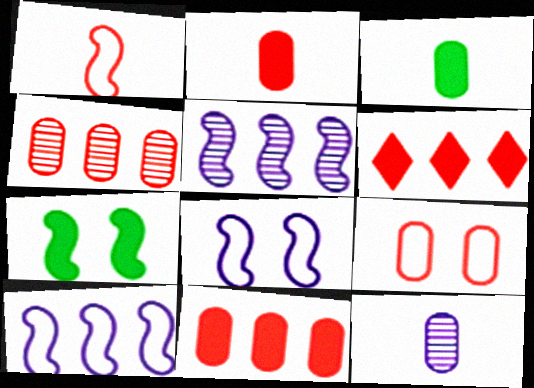[[1, 5, 7], 
[2, 4, 9]]